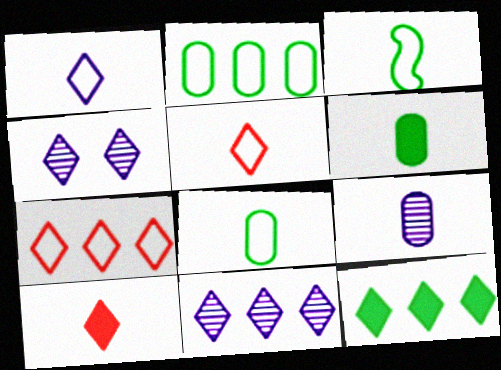[[3, 9, 10], 
[4, 5, 12], 
[7, 11, 12]]